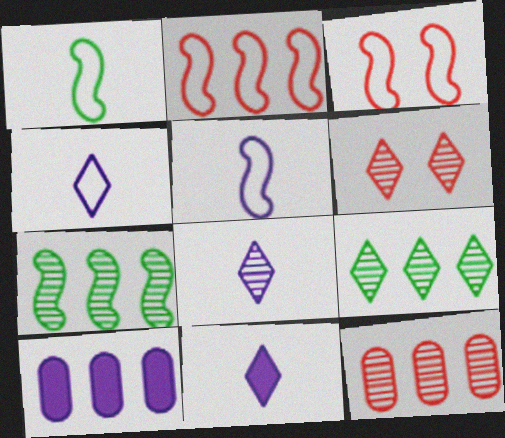[[1, 6, 10], 
[2, 9, 10], 
[4, 8, 11], 
[6, 8, 9]]